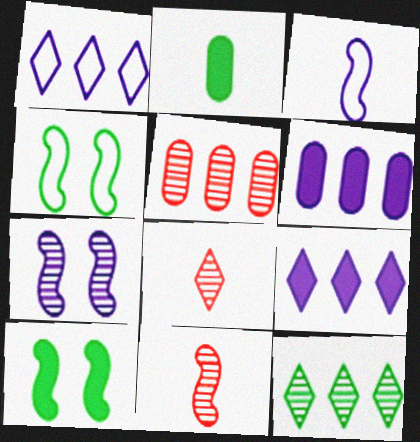[[2, 3, 8], 
[2, 4, 12], 
[4, 6, 8]]